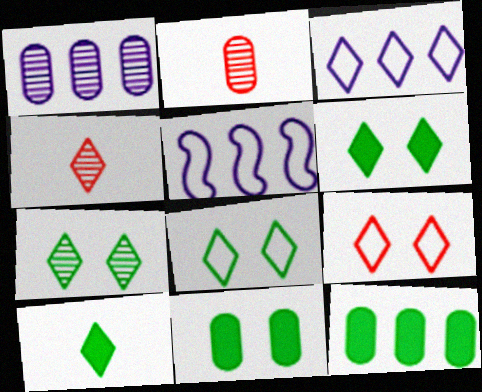[[2, 5, 6], 
[3, 4, 6], 
[4, 5, 11], 
[6, 7, 8]]